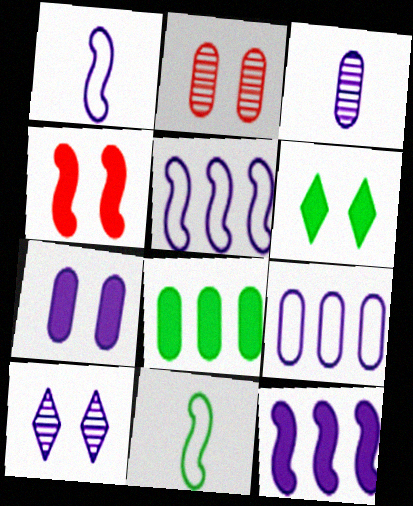[[3, 7, 9], 
[4, 6, 7]]